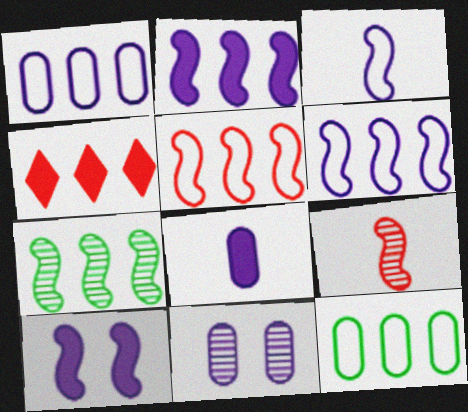[[1, 4, 7], 
[1, 8, 11], 
[2, 5, 7]]